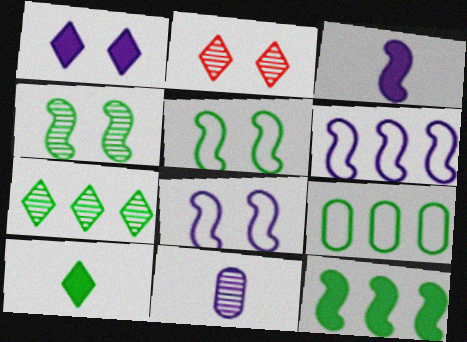[[1, 6, 11], 
[2, 3, 9], 
[4, 9, 10], 
[7, 9, 12]]